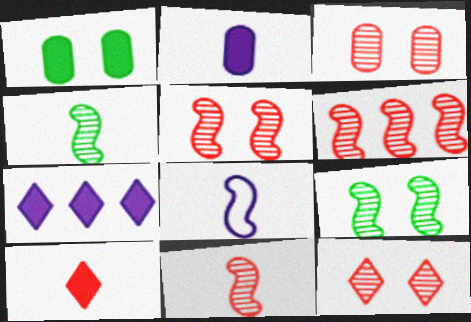[[3, 5, 12], 
[5, 6, 11]]